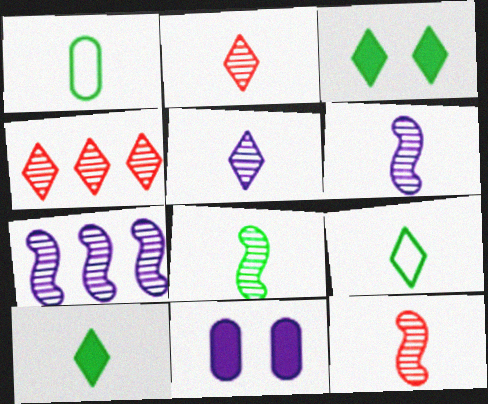[[1, 8, 10], 
[6, 8, 12]]